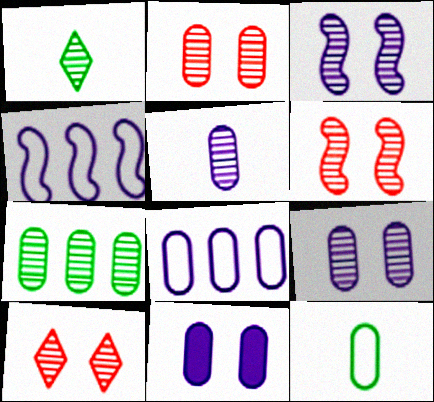[[2, 5, 7], 
[2, 6, 10], 
[5, 8, 11]]